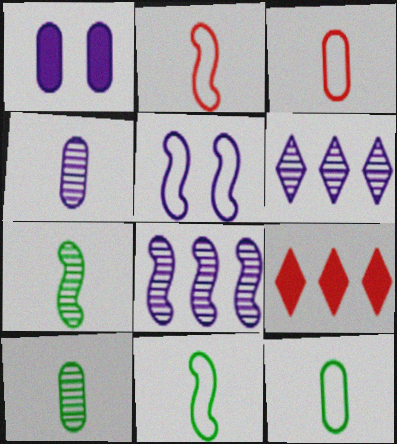[[5, 9, 10]]